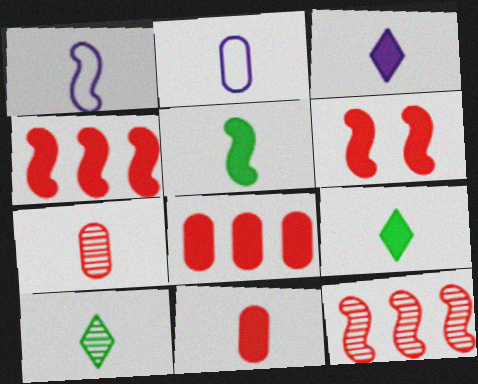[[1, 7, 9], 
[1, 10, 11], 
[3, 5, 11]]